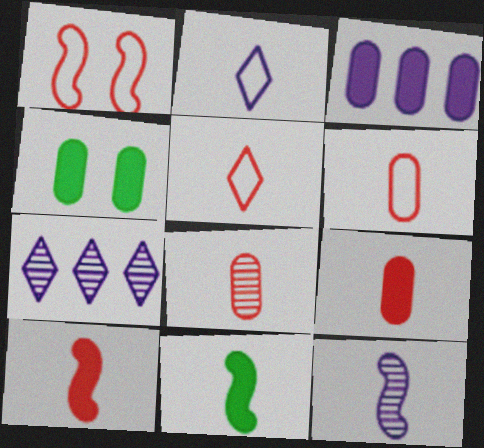[[2, 8, 11], 
[3, 4, 9], 
[5, 8, 10], 
[6, 8, 9]]